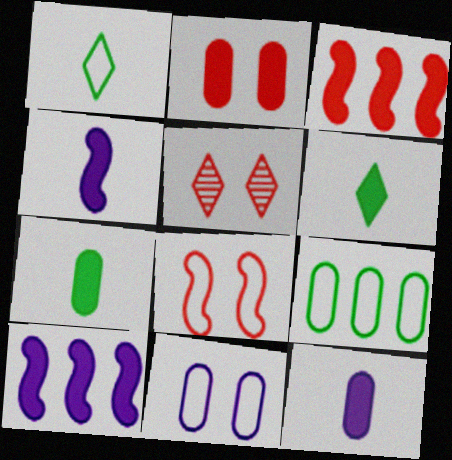[[2, 5, 8], 
[2, 6, 10], 
[4, 5, 9]]